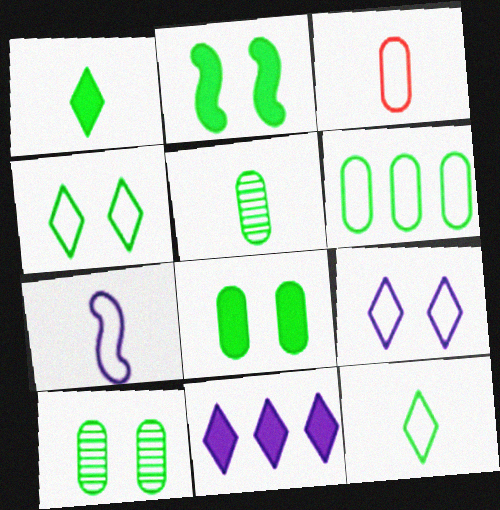[[2, 4, 10], 
[3, 7, 12], 
[5, 6, 8]]